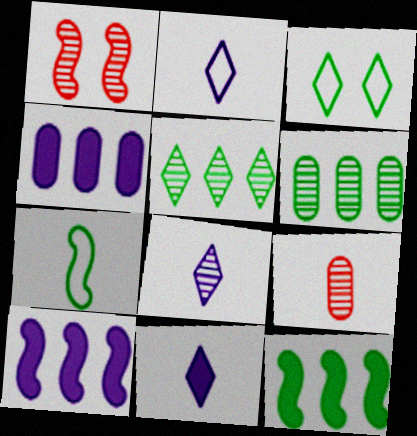[[1, 6, 8], 
[1, 7, 10], 
[2, 8, 11], 
[3, 9, 10], 
[7, 9, 11]]